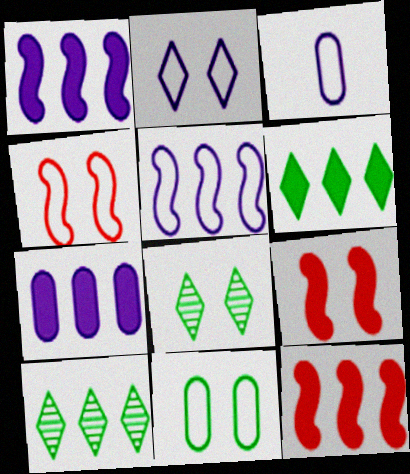[[2, 3, 5], 
[2, 4, 11], 
[3, 8, 12], 
[3, 9, 10], 
[6, 7, 12]]